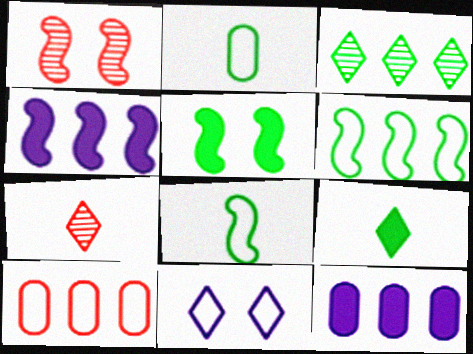[[1, 4, 8], 
[2, 3, 5], 
[3, 4, 10], 
[8, 10, 11]]